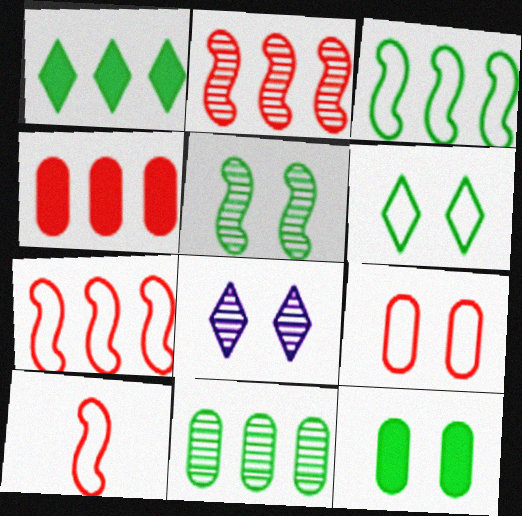[[1, 3, 11], 
[5, 6, 12]]